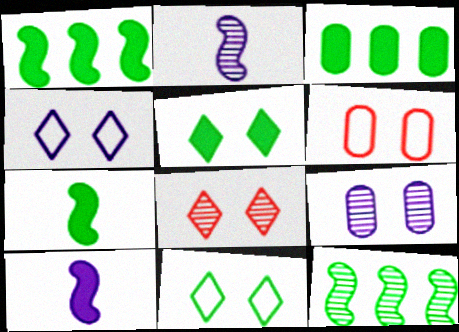[[3, 5, 7], 
[4, 5, 8]]